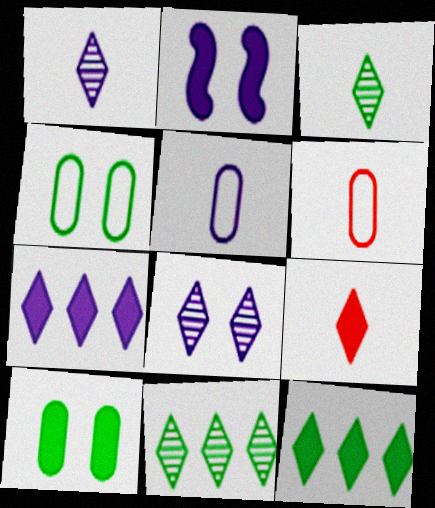[[2, 6, 11]]